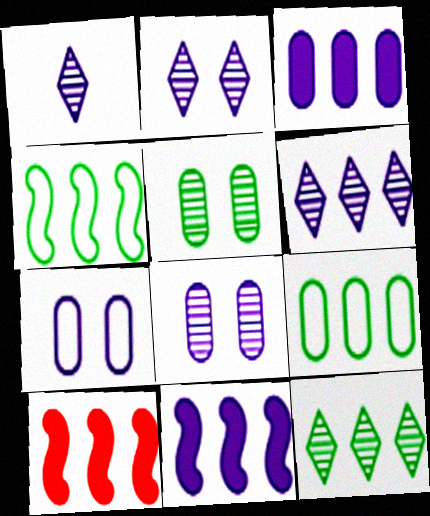[[1, 2, 6], 
[1, 7, 11], 
[6, 9, 10]]